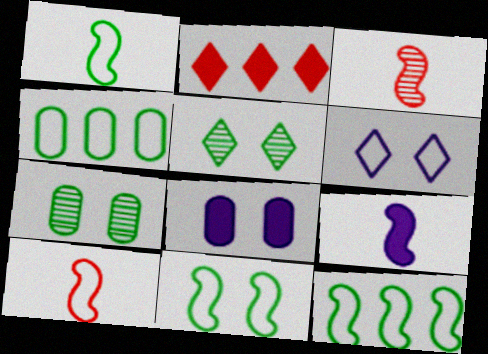[[1, 3, 9], 
[1, 11, 12], 
[4, 6, 10]]